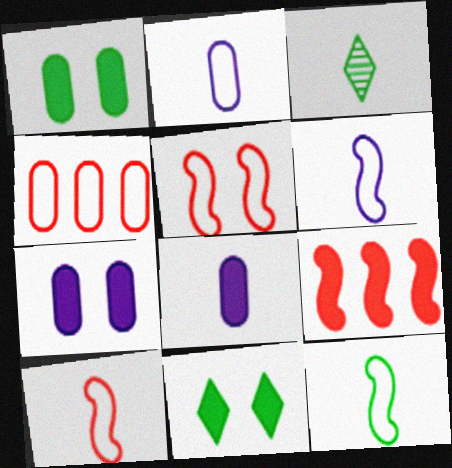[[3, 8, 10], 
[6, 10, 12], 
[8, 9, 11]]